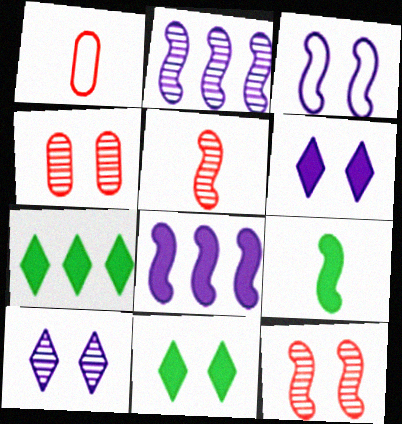[[1, 2, 11], 
[3, 4, 11]]